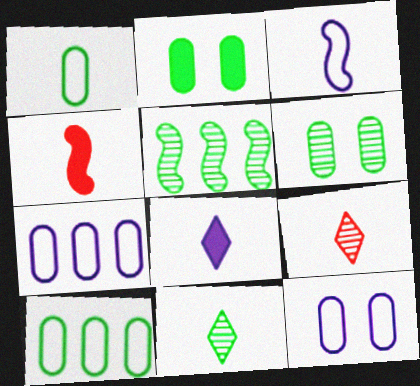[[5, 6, 11]]